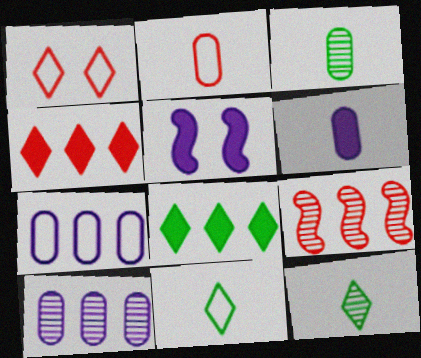[[2, 3, 6], 
[7, 8, 9]]